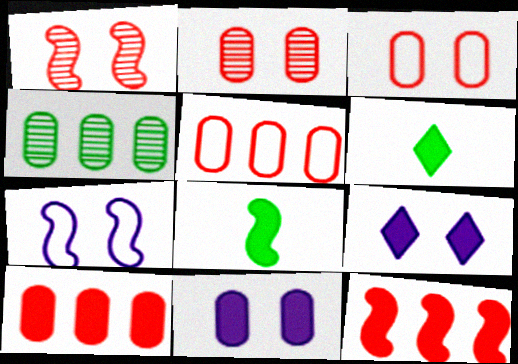[[6, 11, 12], 
[8, 9, 10]]